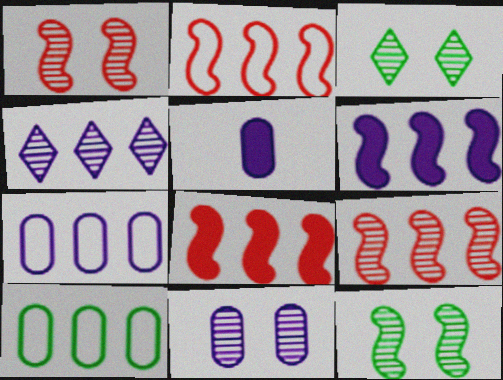[[1, 3, 11], 
[2, 3, 5], 
[2, 8, 9], 
[4, 6, 7], 
[4, 8, 10], 
[5, 7, 11]]